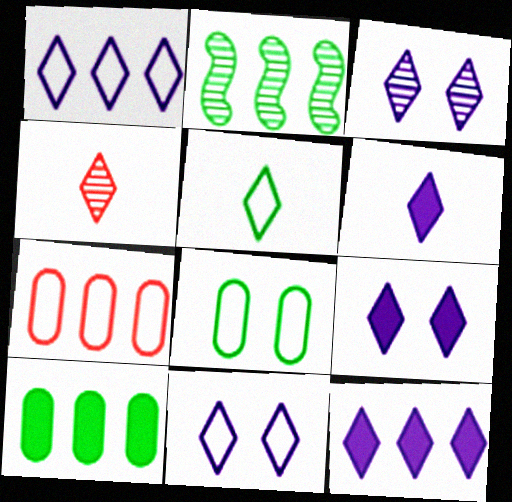[[1, 3, 6], 
[2, 7, 12], 
[3, 9, 11], 
[4, 5, 6], 
[6, 9, 12]]